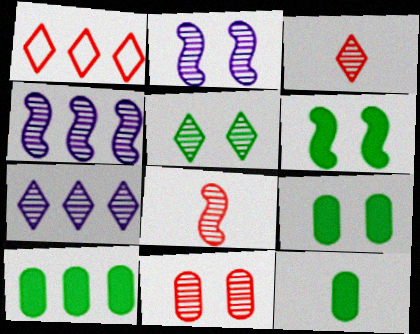[[1, 2, 12], 
[1, 4, 10], 
[2, 5, 11], 
[3, 5, 7], 
[9, 10, 12]]